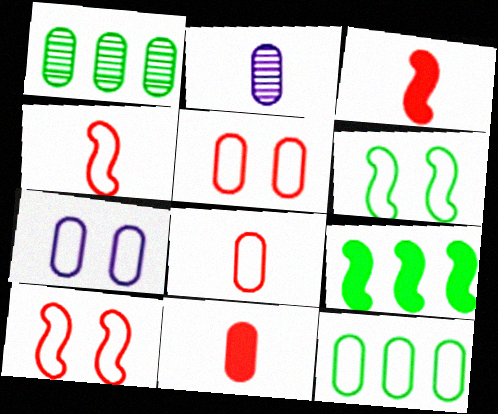[[1, 7, 11], 
[7, 8, 12]]